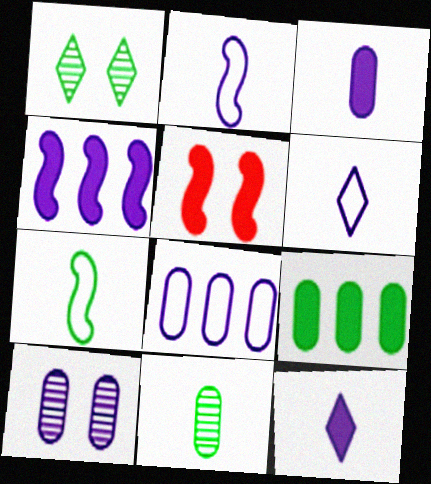[[1, 7, 9], 
[3, 8, 10], 
[4, 6, 10], 
[5, 9, 12]]